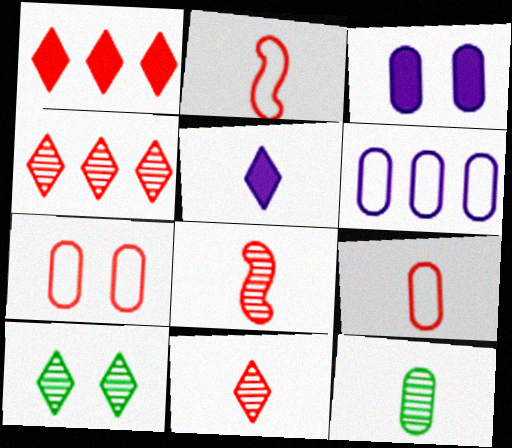[[1, 7, 8], 
[2, 5, 12]]